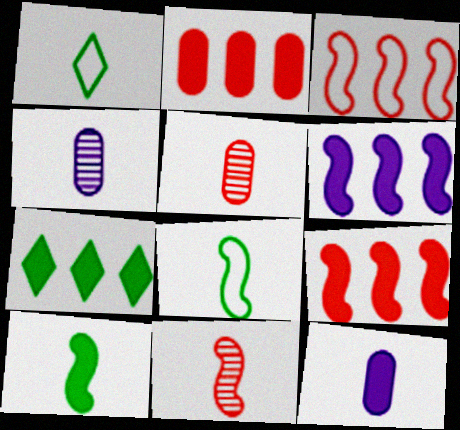[[1, 11, 12], 
[2, 6, 7]]